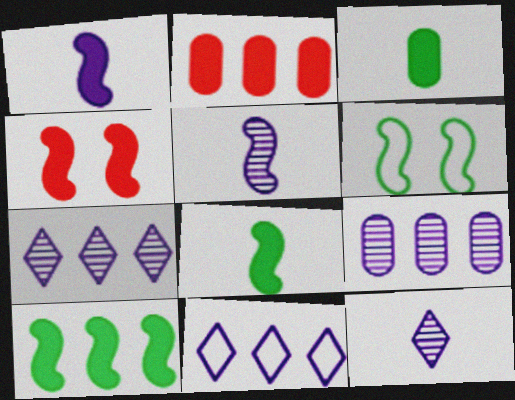[[1, 4, 10], 
[2, 6, 12]]